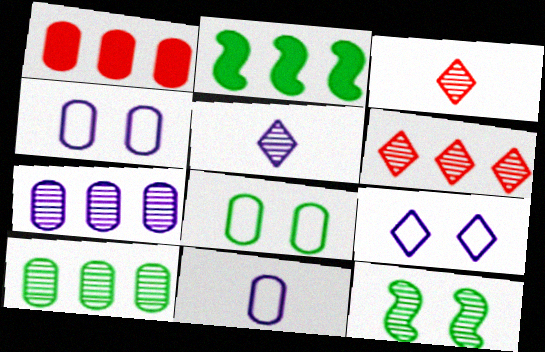[[2, 3, 4], 
[3, 7, 12]]